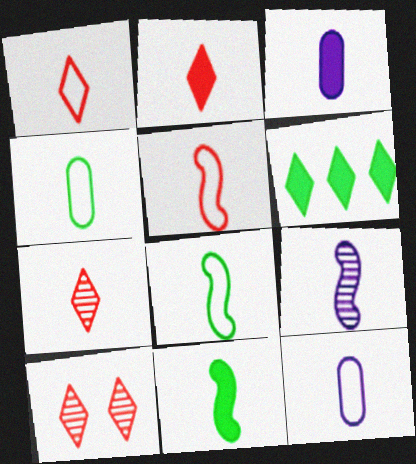[[1, 2, 7], 
[1, 8, 12], 
[2, 3, 11], 
[2, 4, 9], 
[3, 7, 8], 
[5, 9, 11], 
[7, 11, 12]]